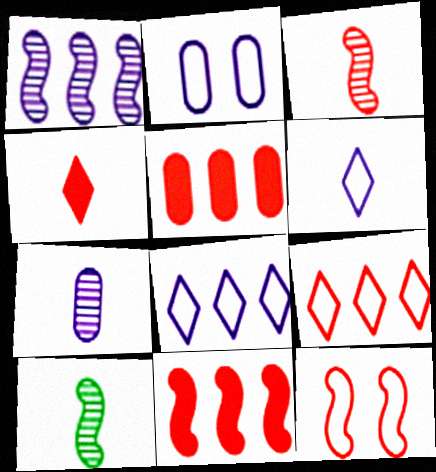[[3, 11, 12]]